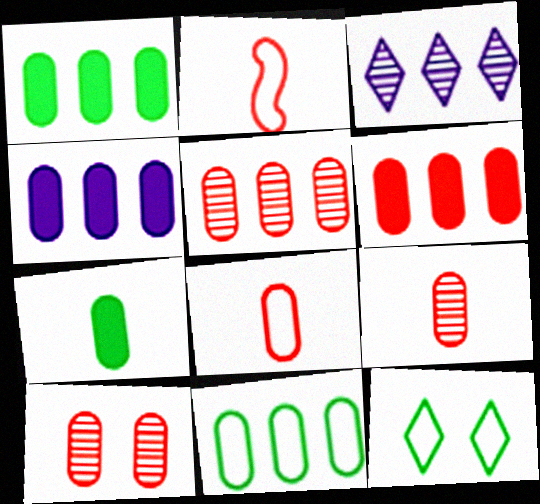[[1, 4, 6], 
[4, 5, 11], 
[5, 9, 10], 
[6, 8, 10]]